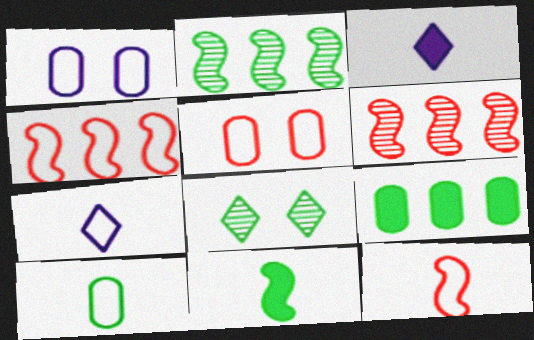[[2, 3, 5], 
[7, 10, 12]]